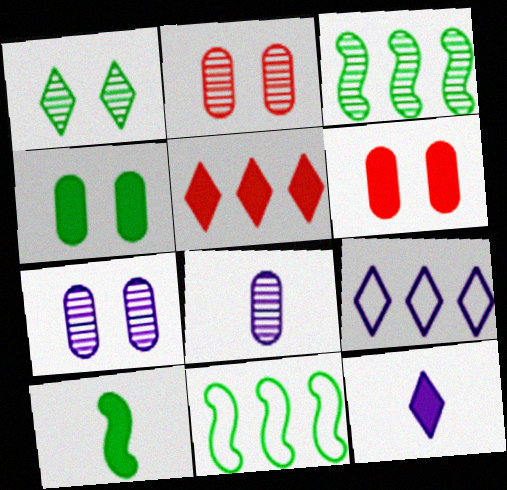[[2, 9, 10], 
[2, 11, 12]]